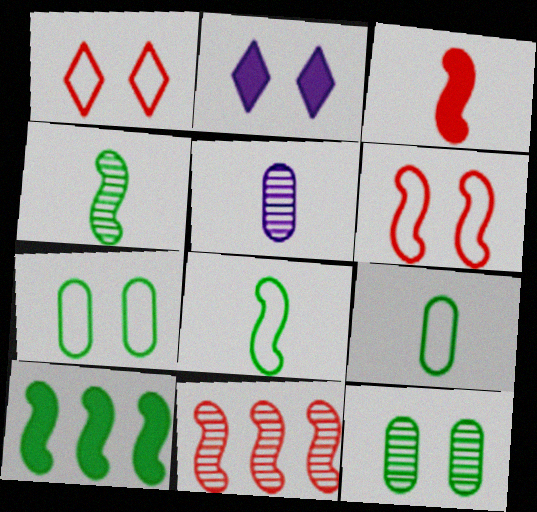[[1, 5, 10], 
[2, 6, 12], 
[2, 9, 11], 
[3, 6, 11]]